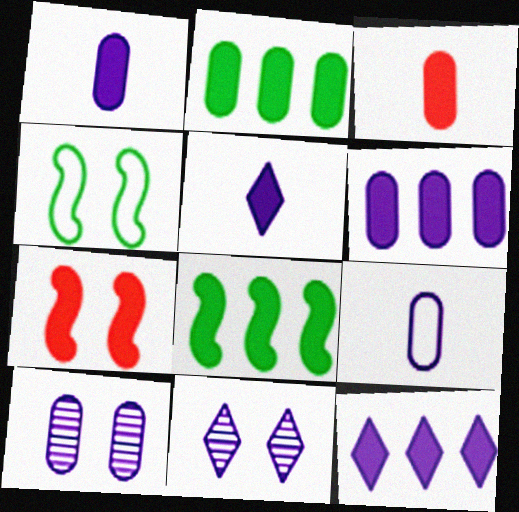[[2, 5, 7], 
[6, 9, 10]]